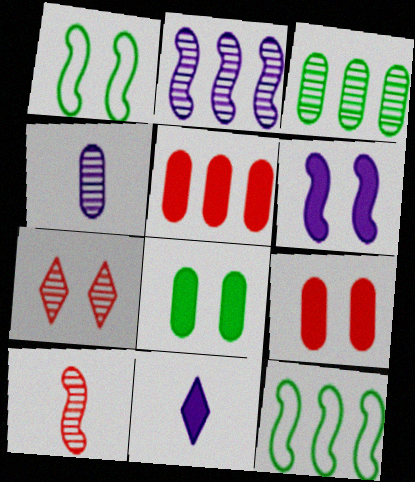[[6, 10, 12]]